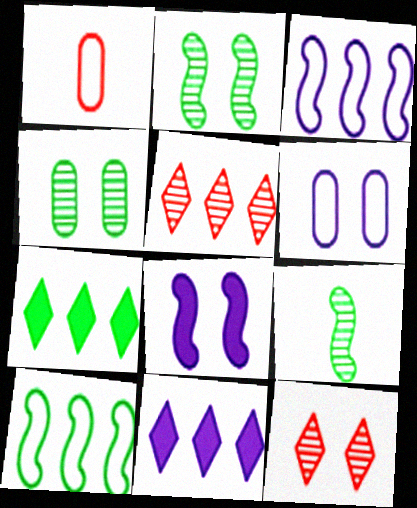[[1, 2, 11]]